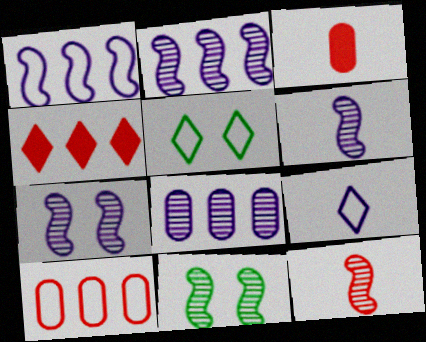[[2, 3, 5], 
[2, 6, 7], 
[2, 11, 12]]